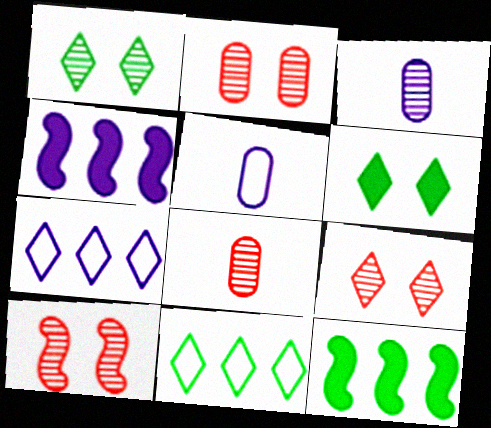[[2, 9, 10], 
[5, 9, 12]]